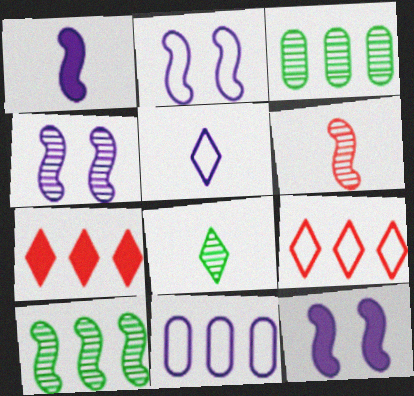[[2, 4, 12], 
[2, 5, 11], 
[4, 6, 10], 
[7, 10, 11]]